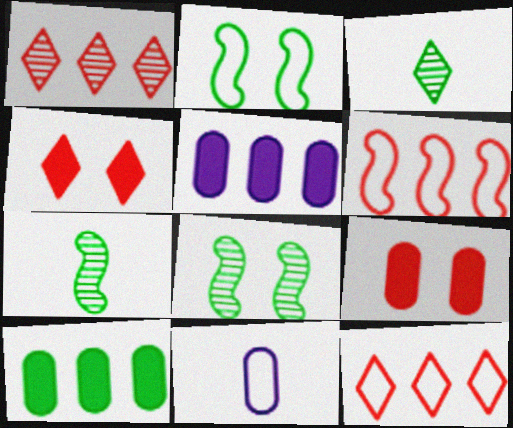[[2, 3, 10], 
[2, 11, 12]]